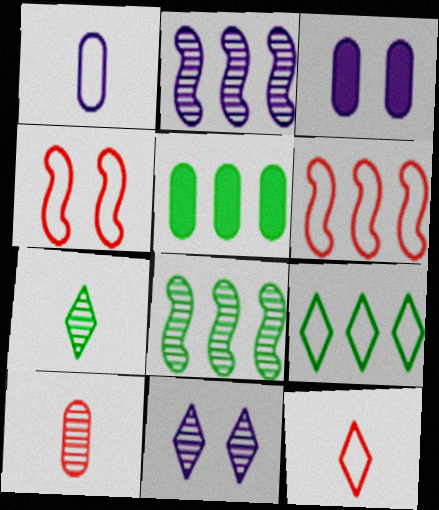[[1, 4, 9], 
[3, 6, 7], 
[3, 8, 12], 
[5, 8, 9], 
[8, 10, 11]]